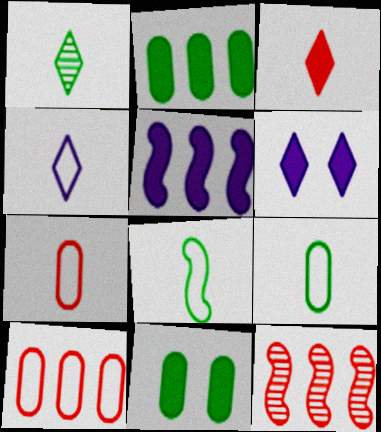[[1, 3, 4], 
[3, 5, 11], 
[4, 7, 8], 
[4, 11, 12], 
[6, 9, 12]]